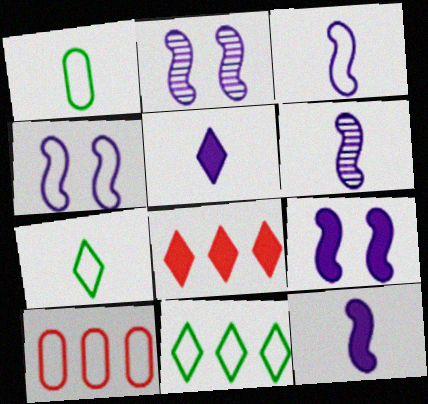[[1, 2, 8], 
[2, 4, 9], 
[3, 6, 12], 
[4, 7, 10]]